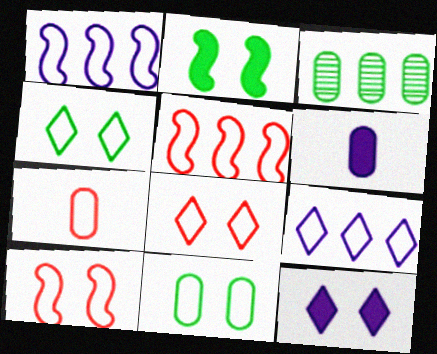[[1, 4, 7], 
[5, 7, 8]]